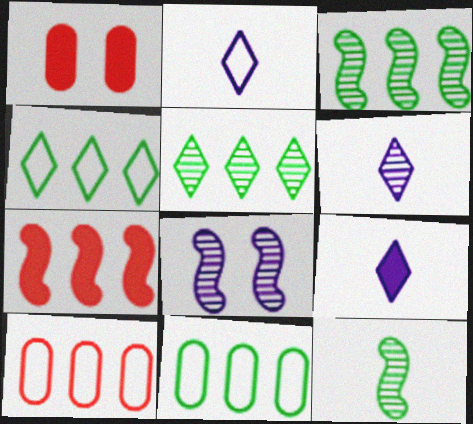[[1, 2, 3], 
[2, 6, 9]]